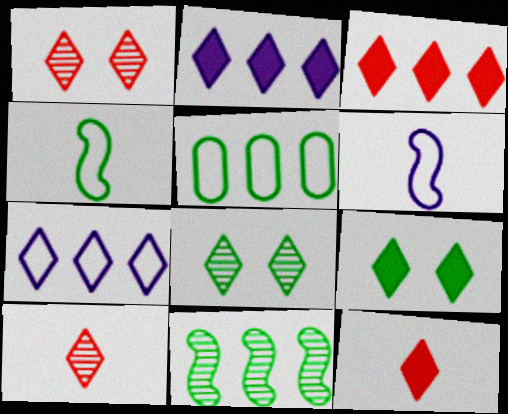[[2, 9, 12], 
[7, 8, 12], 
[7, 9, 10]]